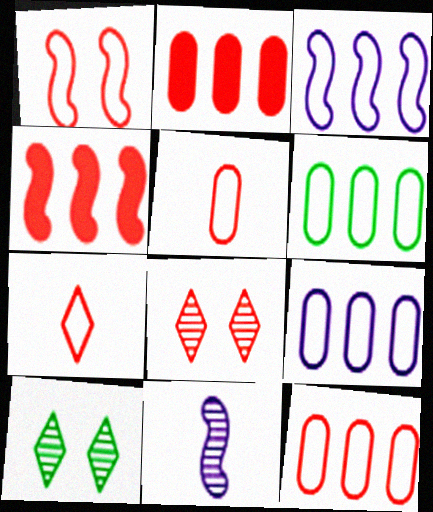[[1, 7, 12], 
[4, 5, 8], 
[6, 9, 12]]